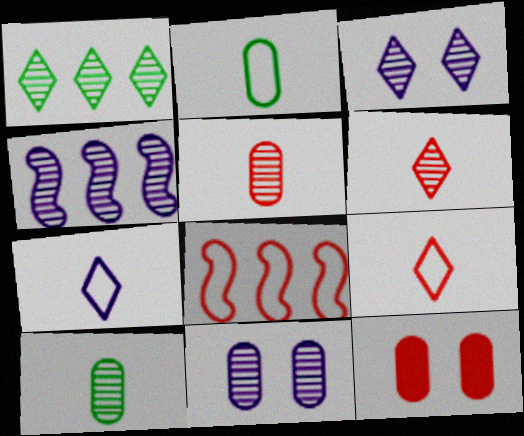[[1, 3, 6], 
[6, 8, 12]]